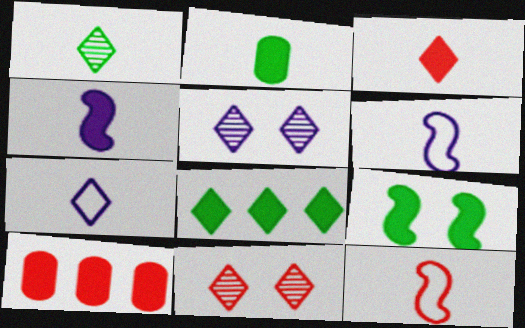[[1, 3, 7], 
[2, 3, 4], 
[2, 8, 9], 
[7, 8, 11], 
[10, 11, 12]]